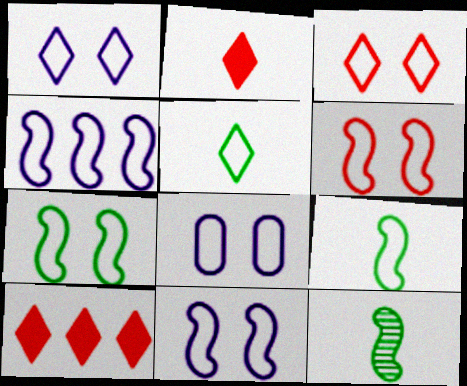[[1, 8, 11], 
[3, 7, 8], 
[4, 6, 9], 
[6, 7, 11], 
[8, 10, 12]]